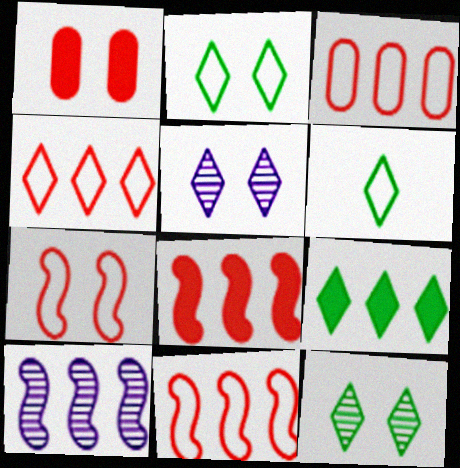[[1, 6, 10], 
[3, 4, 11], 
[3, 9, 10], 
[6, 9, 12]]